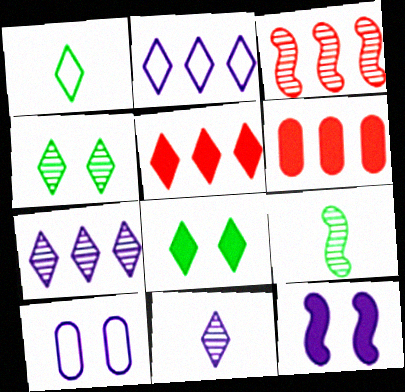[[5, 9, 10]]